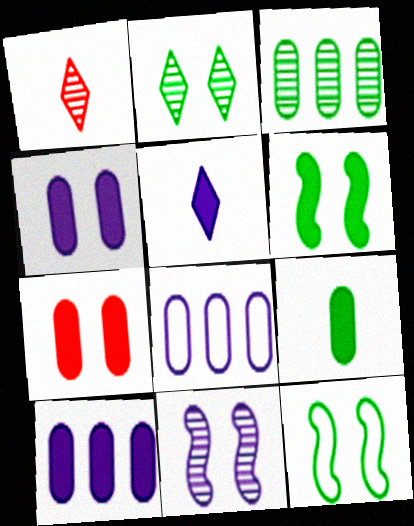[[1, 3, 11], 
[1, 6, 8], 
[1, 10, 12], 
[5, 8, 11], 
[7, 9, 10]]